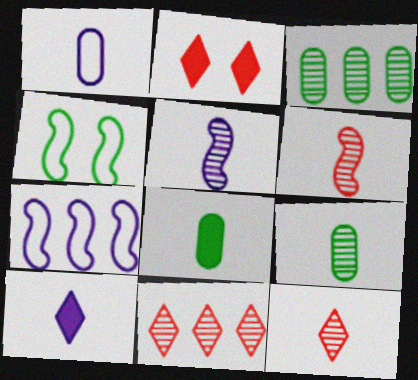[[1, 5, 10], 
[2, 7, 9], 
[5, 9, 12]]